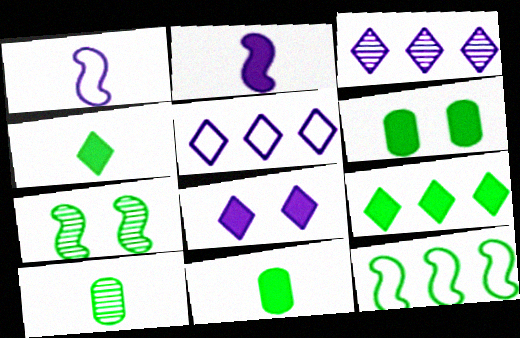[]